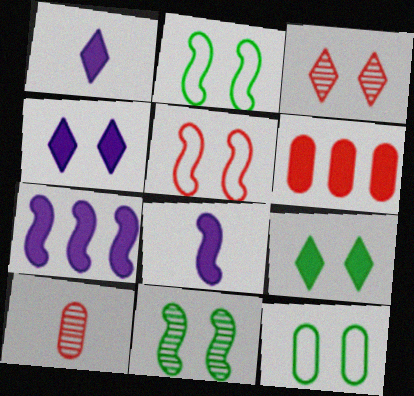[[6, 8, 9], 
[9, 11, 12]]